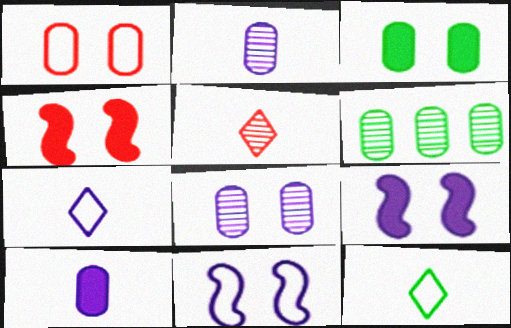[[1, 3, 8], 
[1, 6, 10], 
[4, 6, 7]]